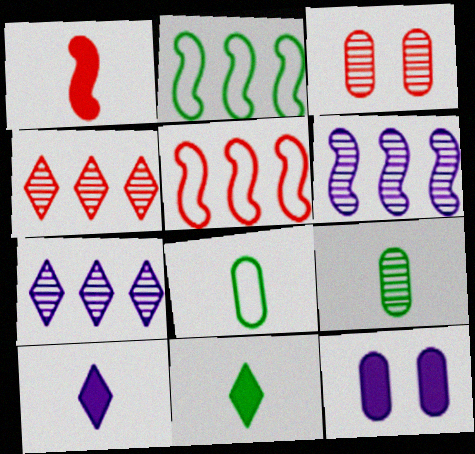[[2, 3, 10]]